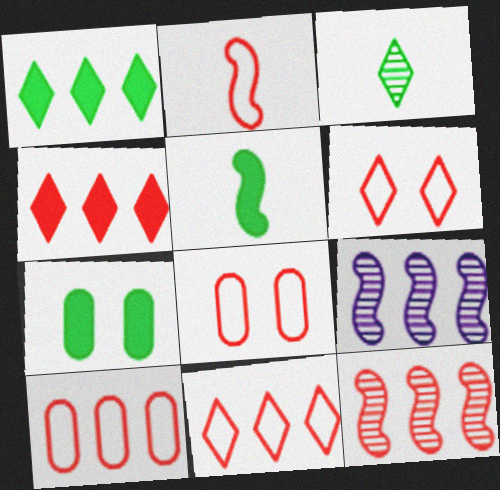[[1, 5, 7], 
[1, 9, 10], 
[2, 6, 10], 
[2, 8, 11], 
[4, 10, 12]]